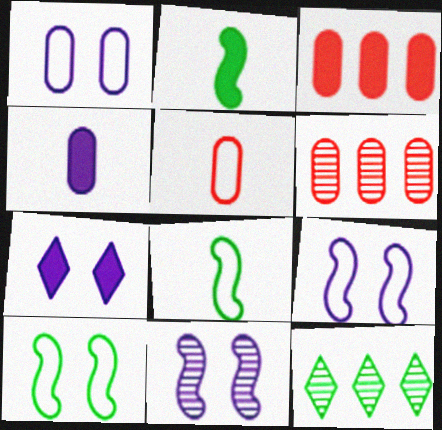[[1, 7, 11], 
[2, 3, 7], 
[6, 7, 8]]